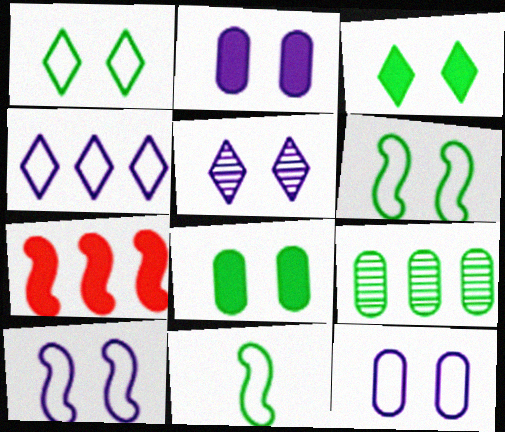[[2, 5, 10], 
[3, 9, 11], 
[4, 7, 9]]